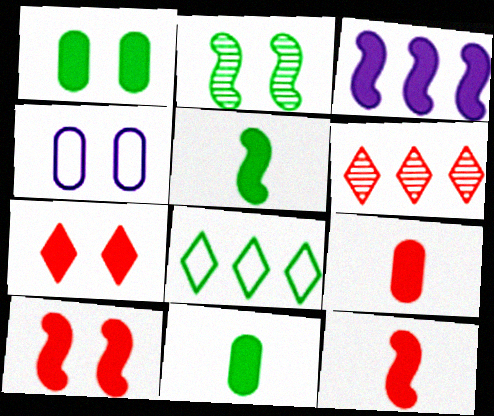[[2, 4, 7], 
[2, 8, 11], 
[3, 5, 10], 
[3, 7, 11], 
[4, 5, 6]]